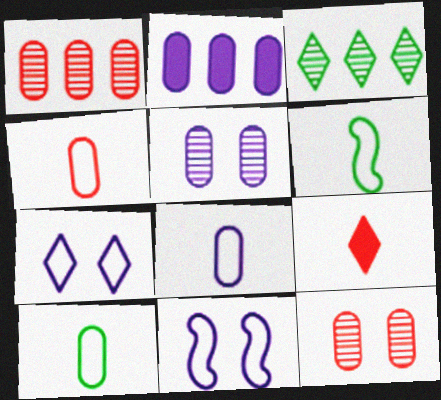[[2, 5, 8], 
[2, 10, 12], 
[3, 7, 9], 
[4, 8, 10]]